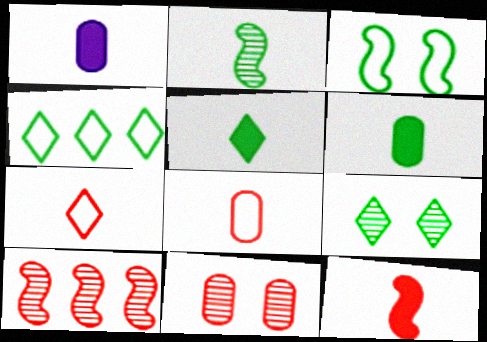[[1, 2, 7], 
[1, 5, 12], 
[4, 5, 9]]